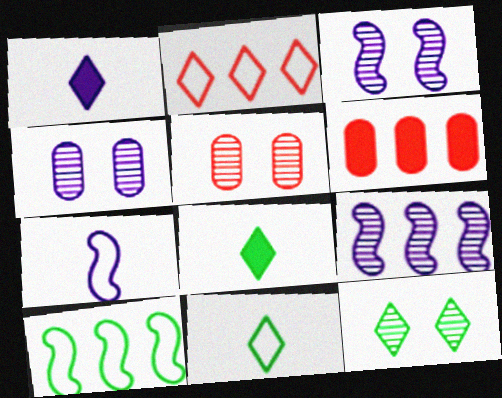[[1, 2, 12], 
[1, 5, 10], 
[3, 5, 12], 
[3, 6, 11], 
[6, 7, 12]]